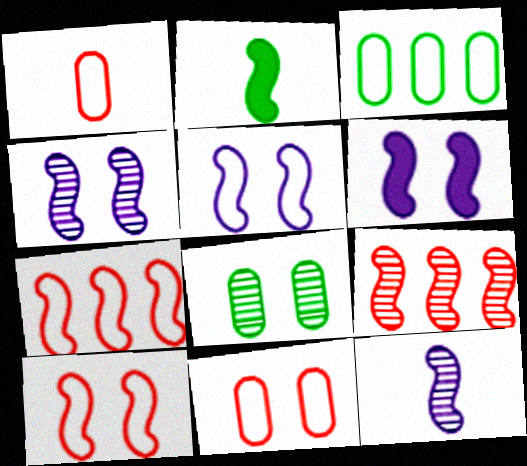[[2, 4, 7], 
[2, 5, 9], 
[4, 5, 6]]